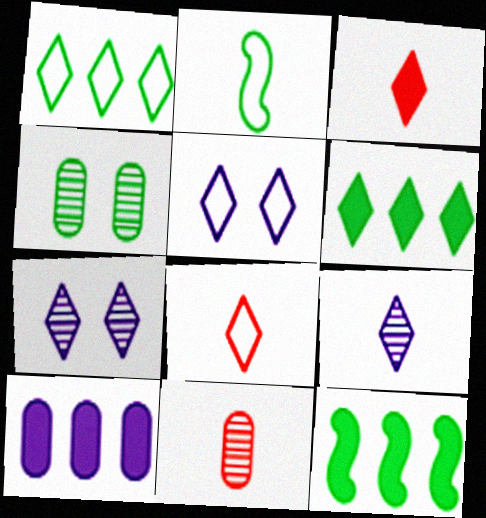[[1, 3, 7], 
[1, 5, 8], 
[2, 4, 6], 
[5, 11, 12], 
[6, 7, 8]]